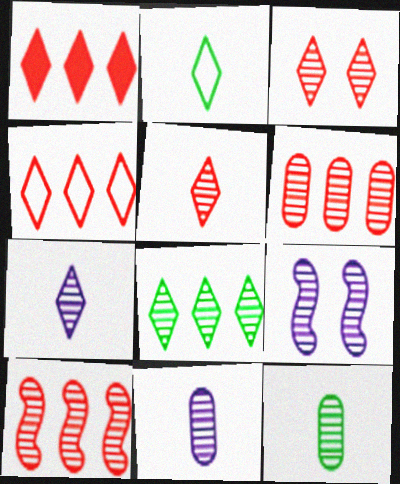[[3, 7, 8]]